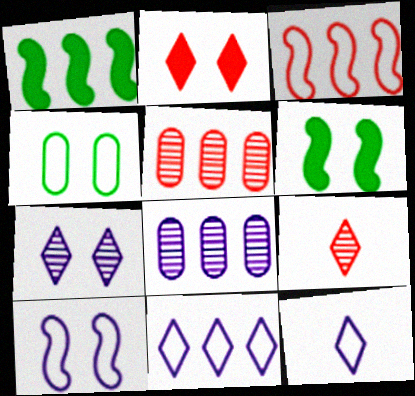[[1, 5, 11], 
[3, 4, 12], 
[5, 6, 12]]